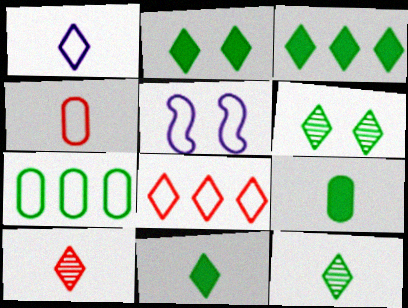[[1, 10, 11], 
[2, 3, 11]]